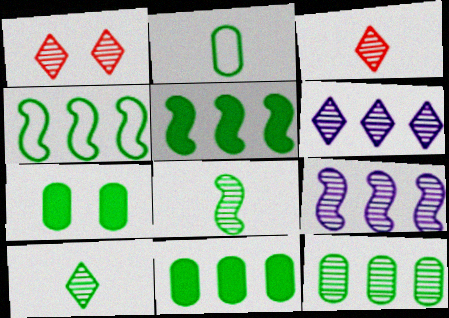[[1, 6, 10], 
[2, 7, 12], 
[4, 7, 10]]